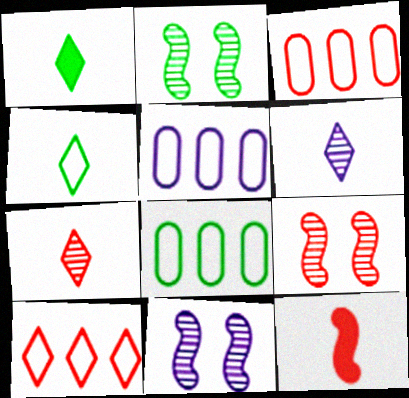[[1, 2, 8], 
[1, 3, 11], 
[1, 5, 9], 
[2, 9, 11], 
[3, 5, 8]]